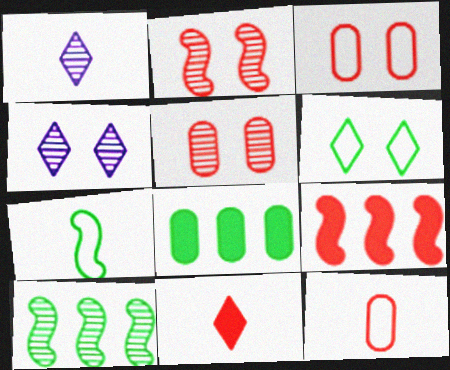[[1, 5, 10]]